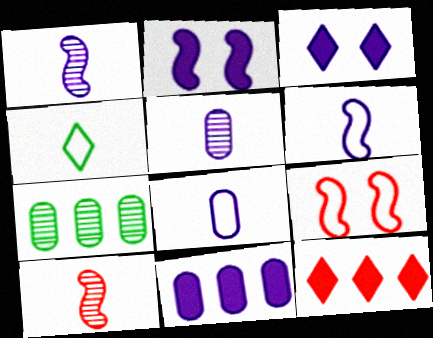[]